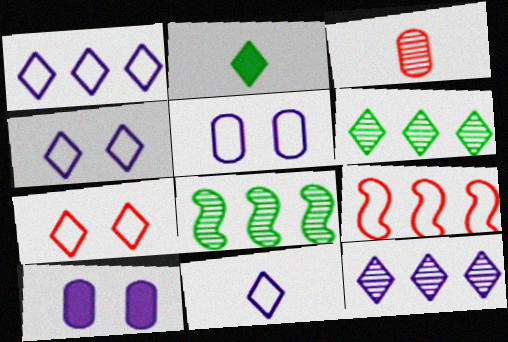[[1, 4, 11], 
[2, 7, 12]]